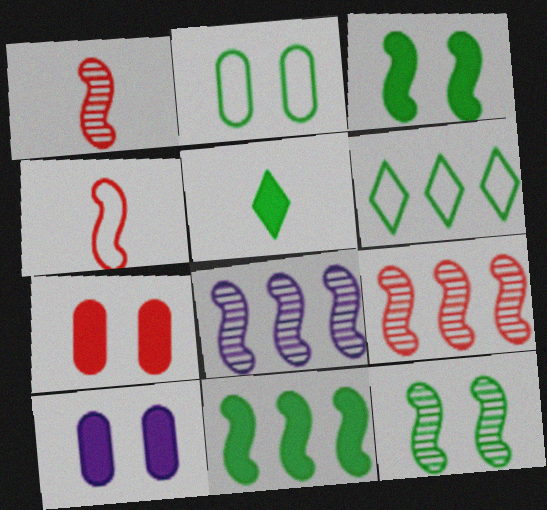[[1, 6, 10], 
[1, 8, 12], 
[3, 4, 8]]